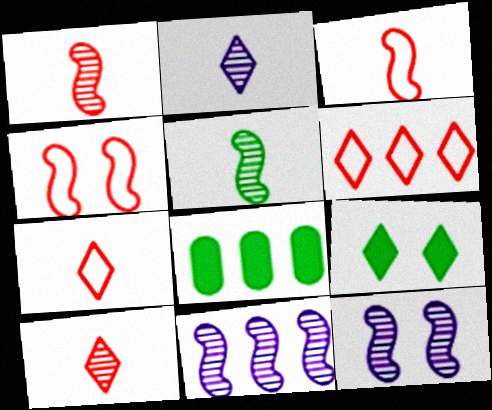[[2, 4, 8], 
[2, 6, 9], 
[6, 8, 11], 
[7, 8, 12]]